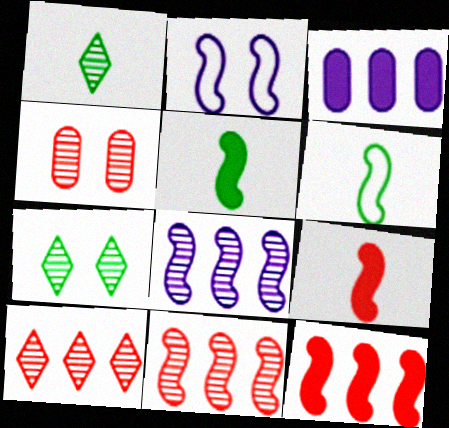[[1, 4, 8], 
[2, 5, 11]]